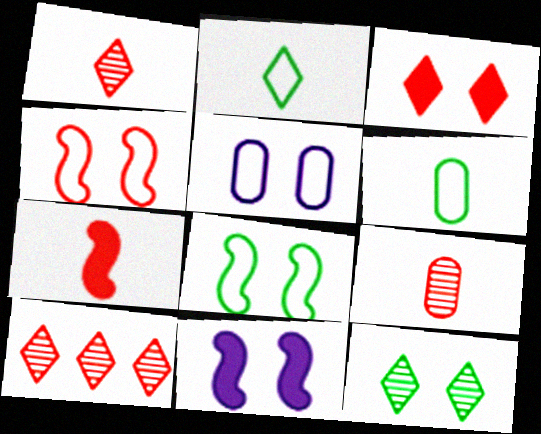[[6, 10, 11]]